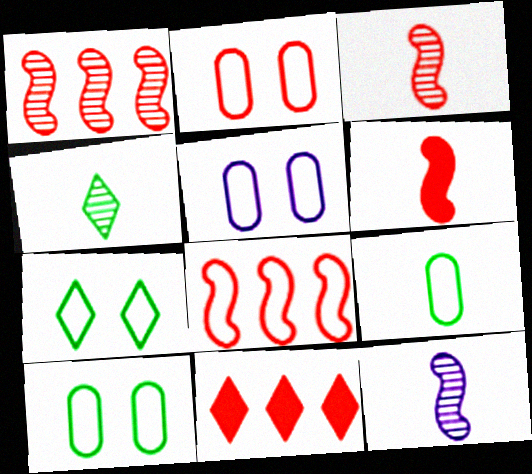[[2, 3, 11], 
[2, 5, 10], 
[10, 11, 12]]